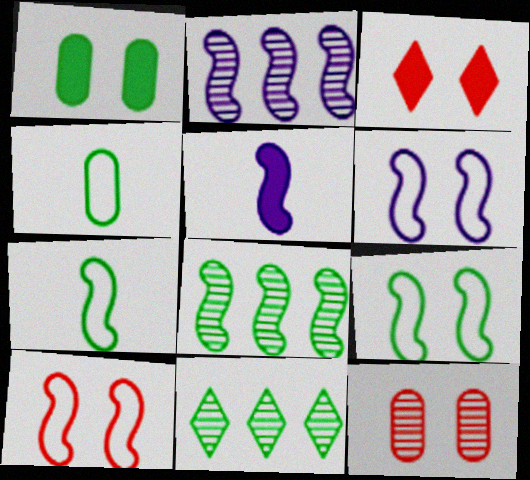[[1, 7, 11], 
[2, 3, 4], 
[2, 5, 6], 
[3, 10, 12], 
[5, 8, 10], 
[6, 9, 10]]